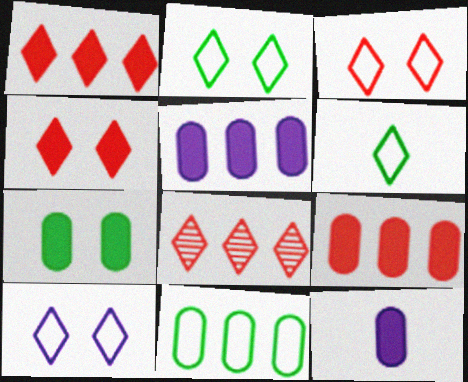[[2, 3, 10], 
[7, 9, 12]]